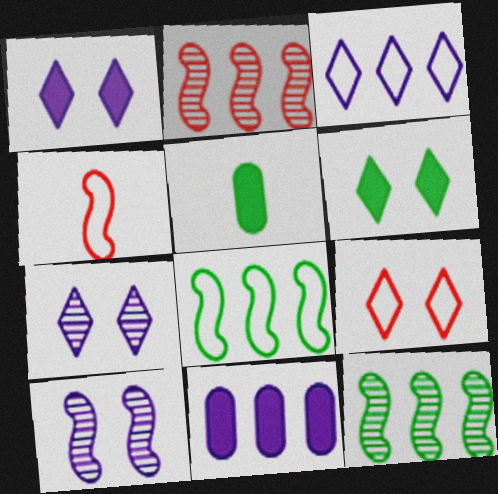[[6, 7, 9]]